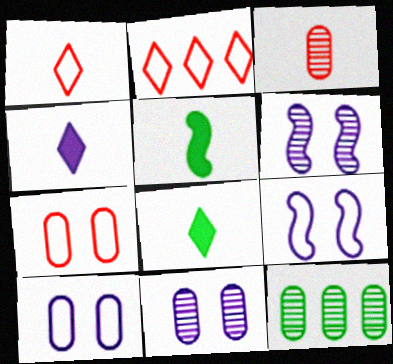[[2, 5, 11], 
[3, 11, 12]]